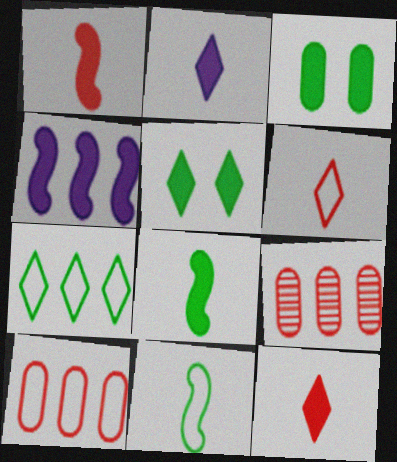[[3, 4, 12], 
[4, 7, 9]]